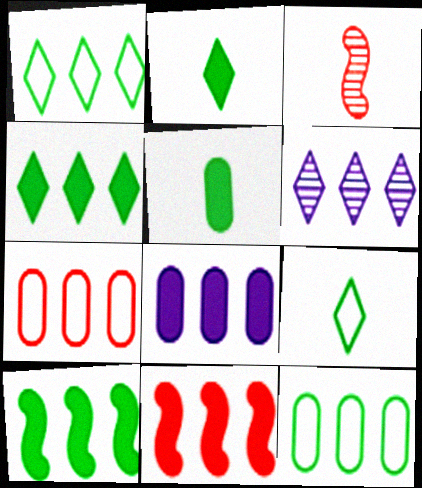[[4, 8, 11], 
[6, 7, 10], 
[6, 11, 12]]